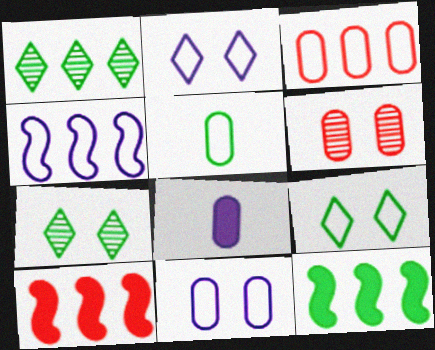[[3, 5, 11], 
[5, 7, 12]]